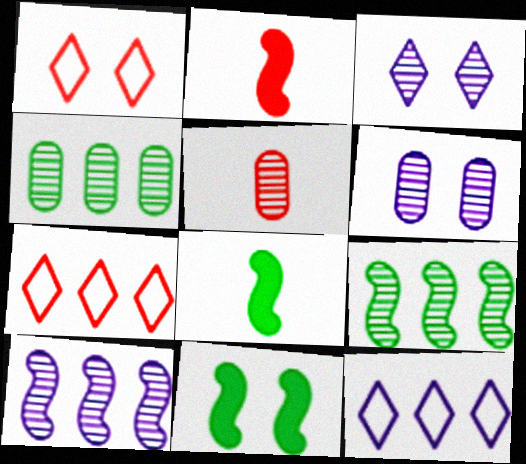[[1, 6, 11], 
[3, 5, 9], 
[4, 5, 6], 
[5, 11, 12], 
[6, 7, 8]]